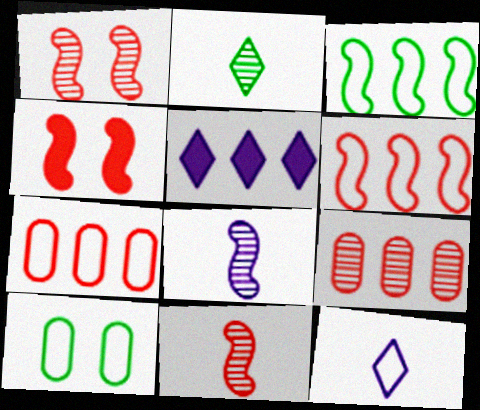[[3, 4, 8], 
[3, 5, 9], 
[4, 6, 11], 
[5, 10, 11], 
[6, 10, 12]]